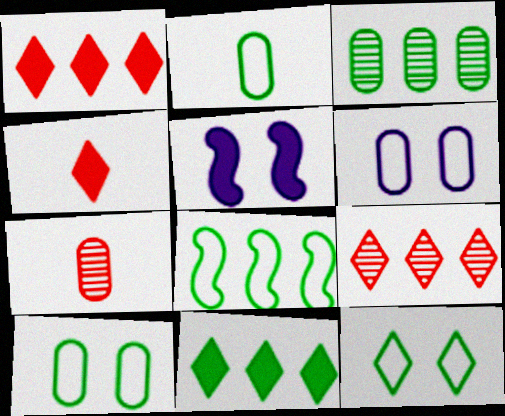[[2, 5, 9], 
[2, 8, 12], 
[3, 8, 11]]